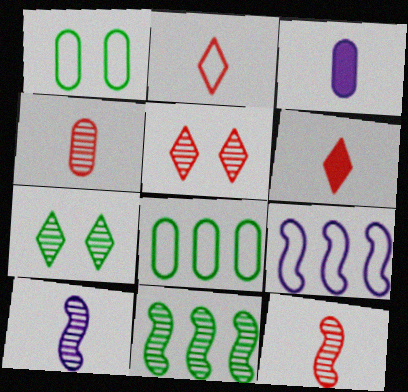[[1, 2, 9]]